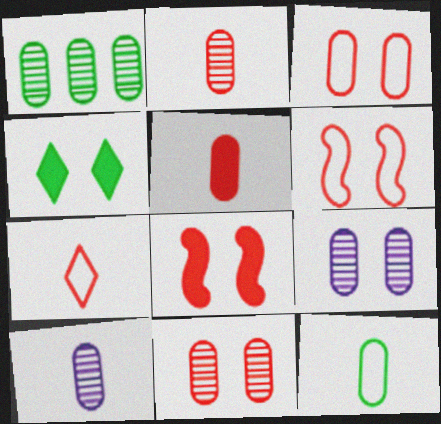[[1, 2, 9], 
[1, 10, 11], 
[4, 6, 9], 
[5, 10, 12]]